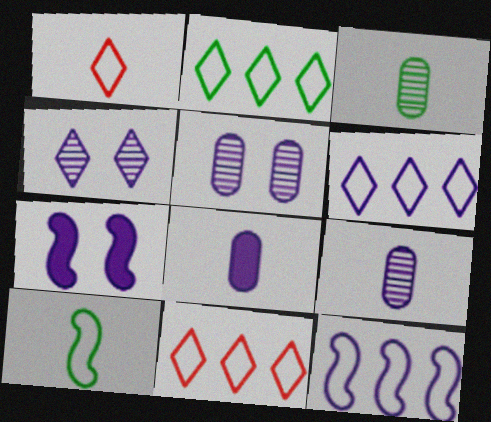[[2, 6, 11], 
[3, 7, 11], 
[4, 8, 12], 
[6, 7, 9]]